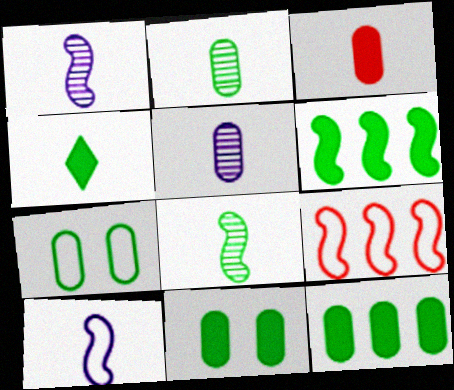[[2, 7, 12], 
[4, 6, 11]]